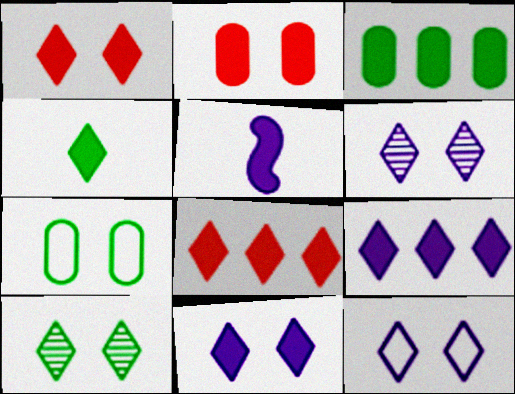[[1, 3, 5], 
[1, 4, 9], 
[1, 10, 12], 
[4, 8, 11], 
[6, 11, 12]]